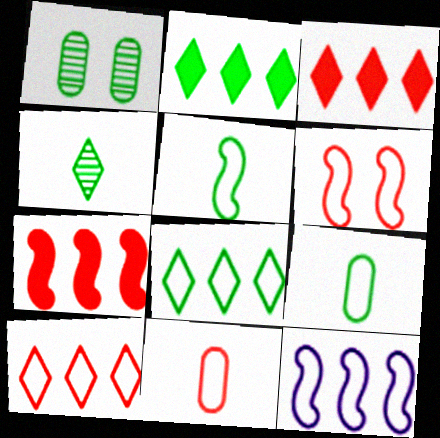[[1, 2, 5], 
[5, 6, 12], 
[6, 10, 11]]